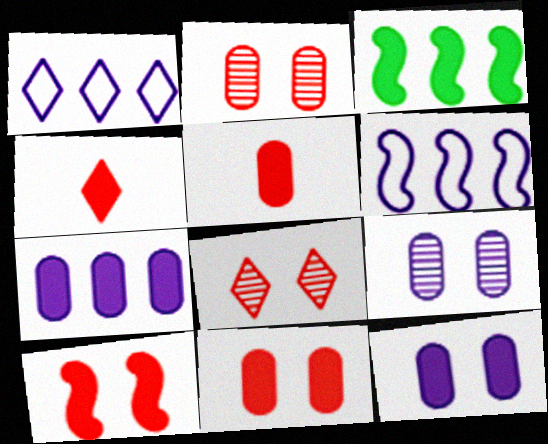[[3, 4, 12]]